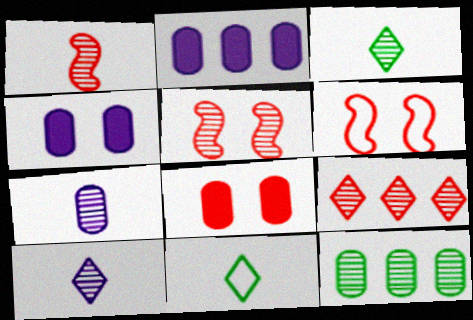[[1, 3, 7], 
[2, 3, 6], 
[2, 5, 11], 
[5, 10, 12]]